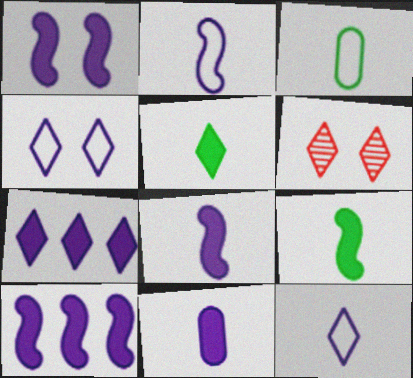[[1, 7, 11], 
[1, 8, 10], 
[3, 6, 10]]